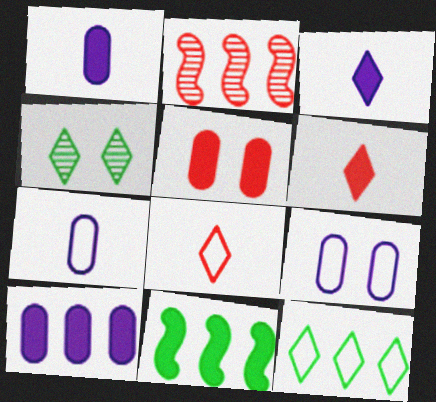[[2, 5, 8], 
[2, 10, 12], 
[3, 5, 11]]